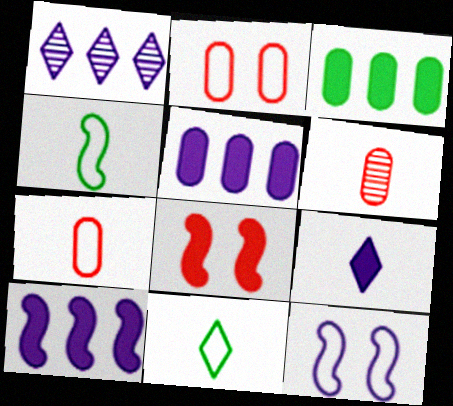[[3, 8, 9], 
[4, 6, 9]]